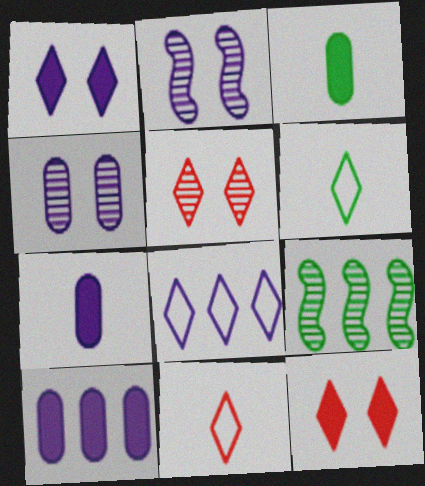[[2, 7, 8]]